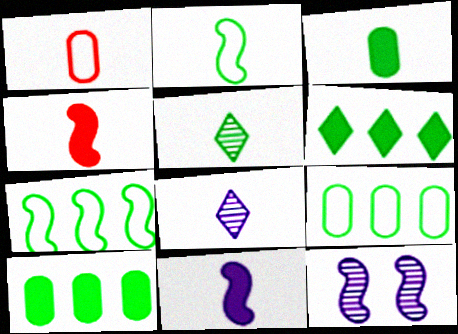[[1, 5, 11], 
[1, 6, 12], 
[2, 3, 5], 
[4, 7, 12]]